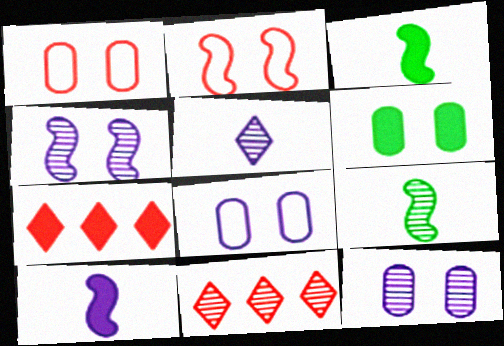[[1, 6, 12], 
[3, 8, 11], 
[6, 7, 10], 
[7, 8, 9], 
[9, 11, 12]]